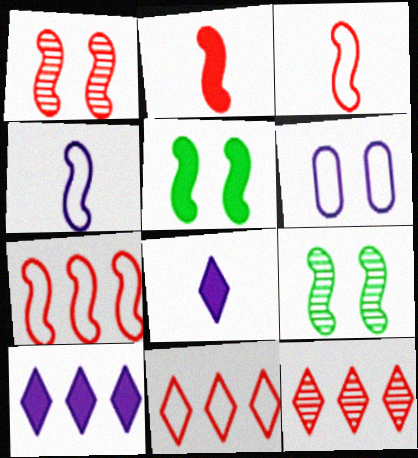[[1, 2, 7]]